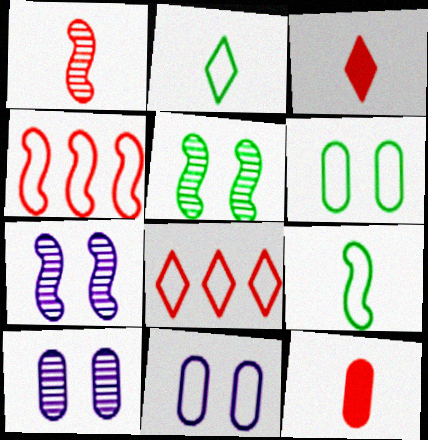[[2, 4, 11], 
[8, 9, 11]]